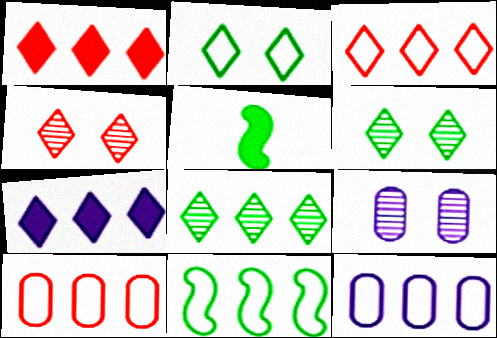[[3, 5, 9], 
[3, 7, 8], 
[3, 11, 12], 
[4, 5, 12]]